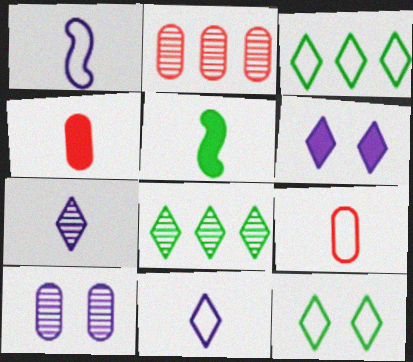[[5, 7, 9]]